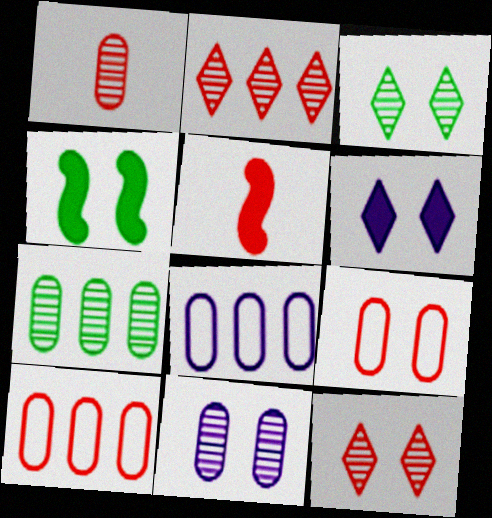[[1, 7, 11], 
[2, 5, 9], 
[3, 5, 8], 
[5, 10, 12]]